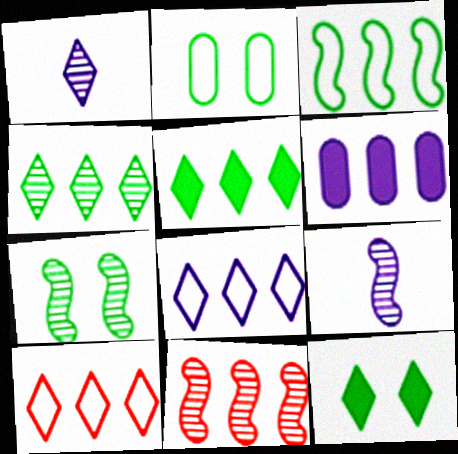[[1, 10, 12], 
[2, 7, 12], 
[7, 9, 11]]